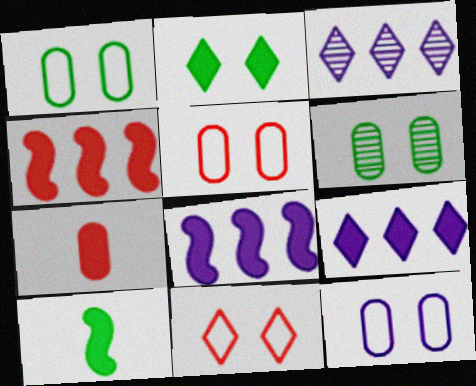[[1, 5, 12], 
[2, 7, 8], 
[3, 5, 10]]